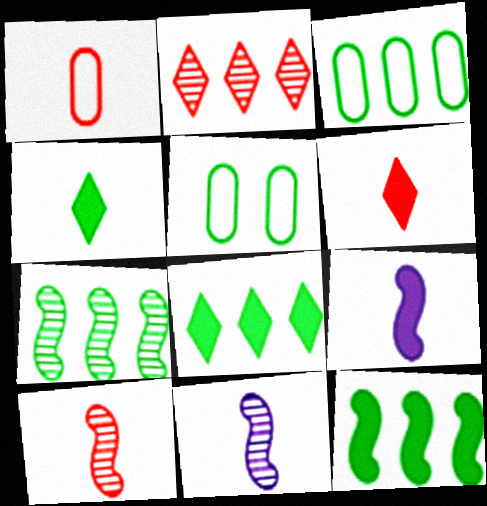[[1, 4, 11], 
[1, 6, 10], 
[2, 5, 9], 
[3, 7, 8], 
[4, 5, 7]]